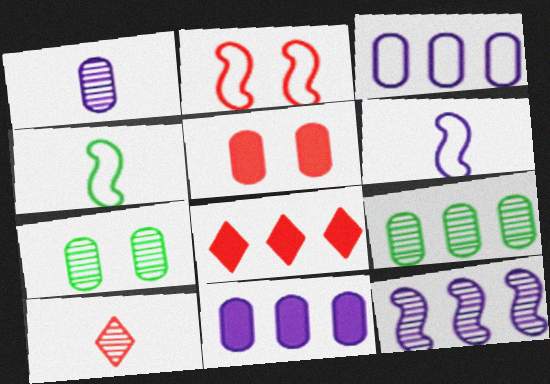[[6, 7, 8], 
[7, 10, 12]]